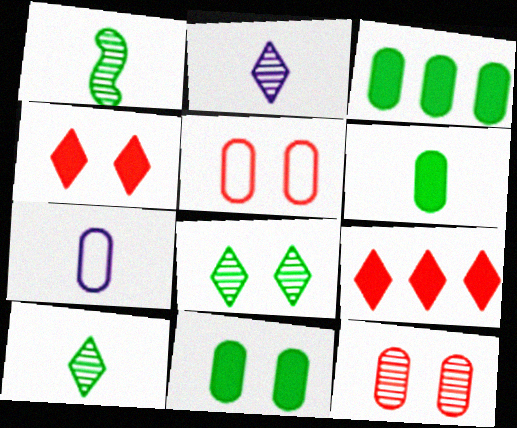[[3, 6, 11], 
[3, 7, 12]]